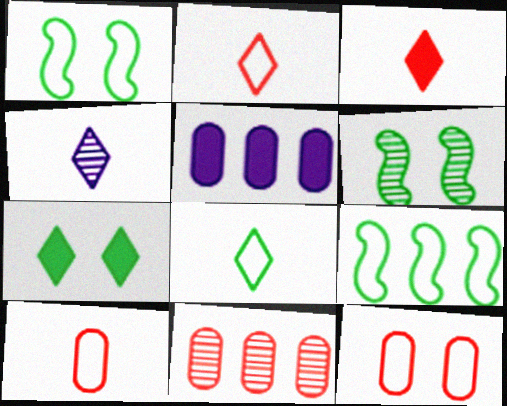[[2, 5, 6], 
[3, 4, 8], 
[4, 6, 11]]